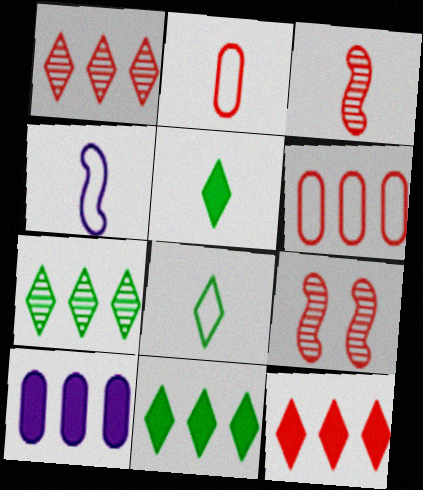[[2, 4, 8], 
[2, 9, 12], 
[8, 9, 10]]